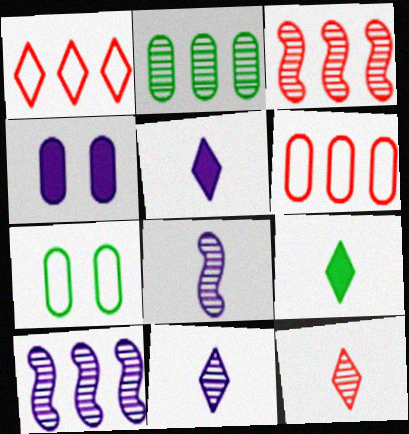[[3, 5, 7]]